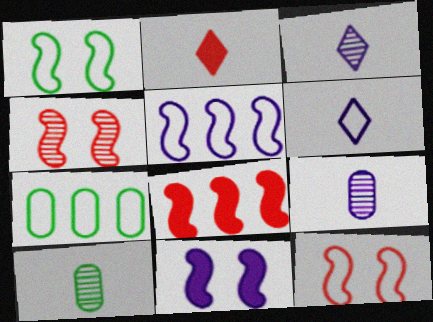[[1, 4, 11], 
[6, 7, 12]]